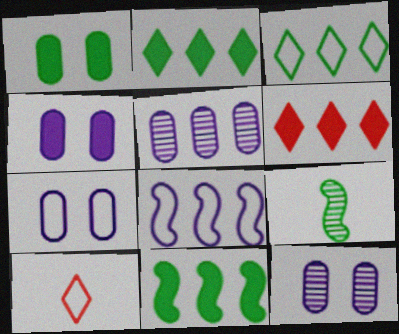[[1, 3, 9], 
[4, 7, 12], 
[6, 7, 9], 
[10, 11, 12]]